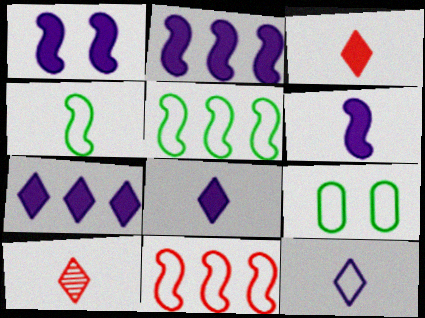[[1, 2, 6], 
[2, 9, 10], 
[9, 11, 12]]